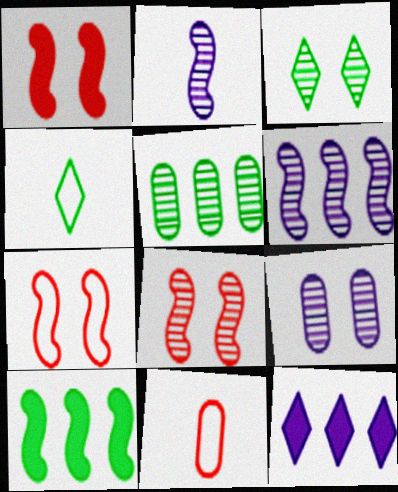[[1, 7, 8], 
[2, 7, 10], 
[3, 8, 9]]